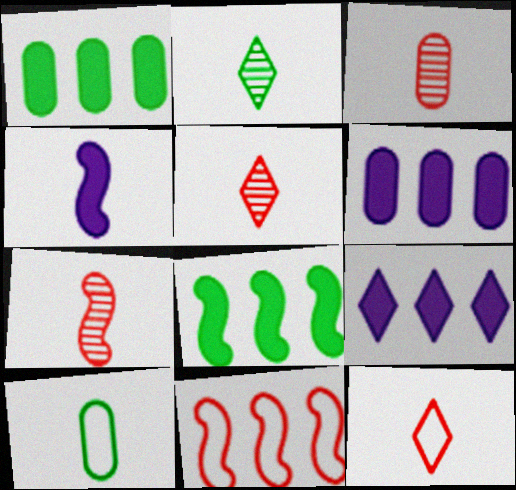[[3, 5, 7], 
[4, 5, 10]]